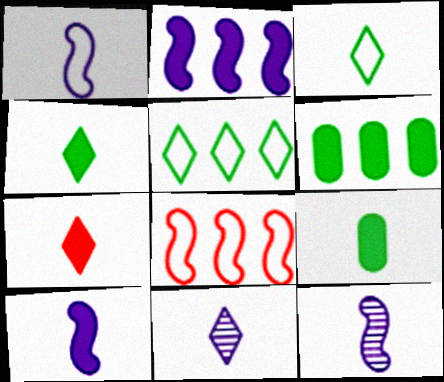[[1, 10, 12], 
[3, 7, 11], 
[7, 9, 10]]